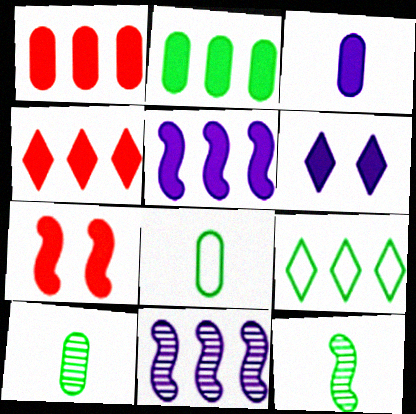[[1, 9, 11], 
[2, 4, 5], 
[3, 5, 6]]